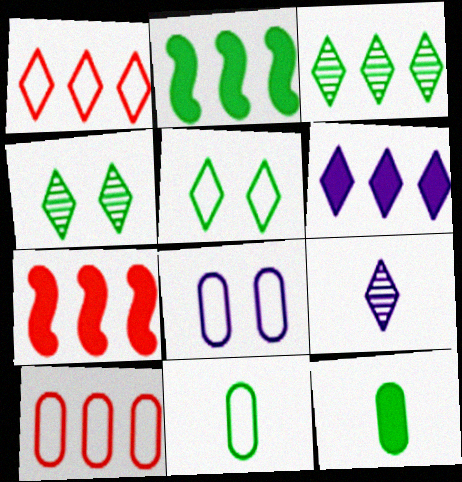[[1, 3, 6], 
[2, 4, 11], 
[8, 10, 11]]